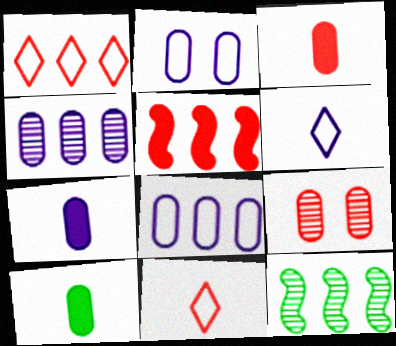[[2, 4, 7], 
[3, 7, 10], 
[5, 9, 11], 
[8, 9, 10]]